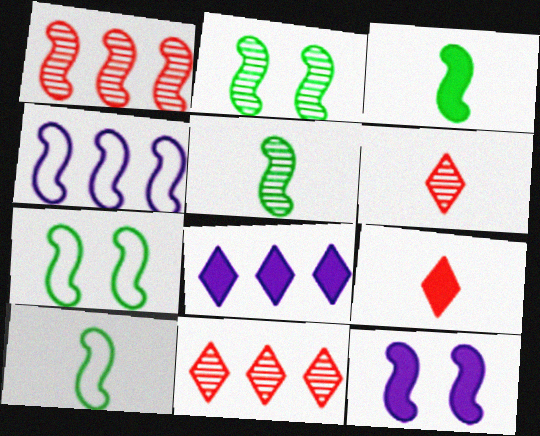[[1, 10, 12], 
[3, 5, 10]]